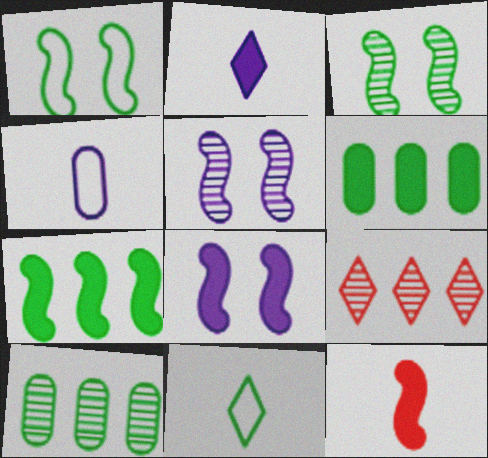[[3, 6, 11], 
[7, 8, 12]]